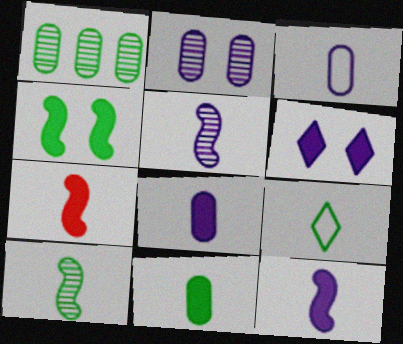[[1, 4, 9], 
[9, 10, 11]]